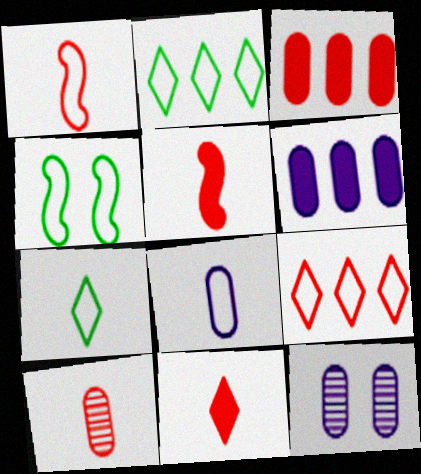[[1, 7, 8], 
[1, 10, 11], 
[2, 5, 12], 
[4, 8, 9], 
[6, 8, 12]]